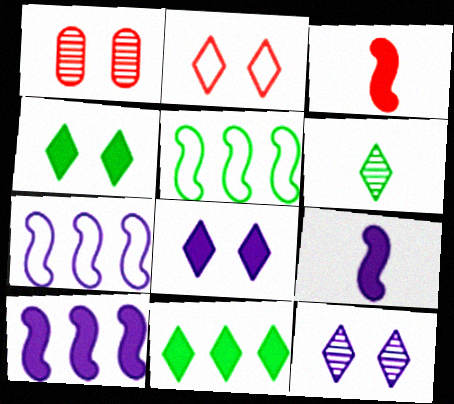[[2, 4, 12]]